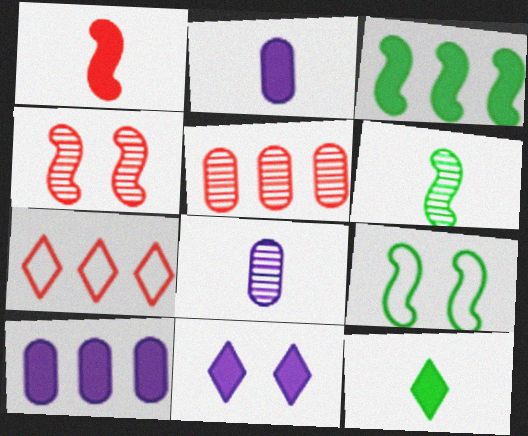[[1, 2, 12], 
[3, 6, 9]]